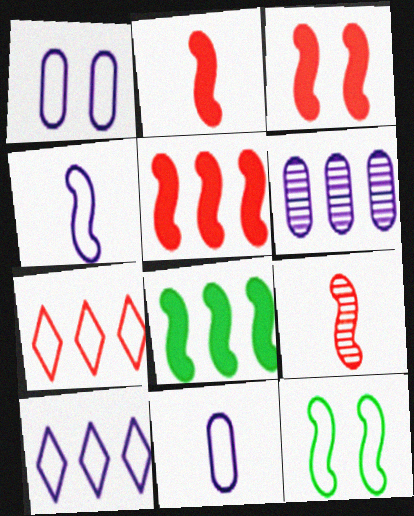[[1, 4, 10], 
[2, 3, 5], 
[6, 7, 8], 
[7, 11, 12]]